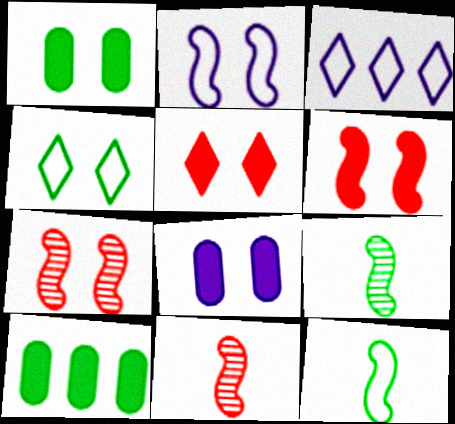[[1, 3, 11], 
[4, 7, 8], 
[4, 9, 10]]